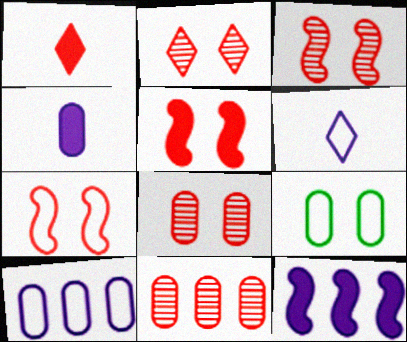[[1, 7, 11], 
[2, 3, 8], 
[3, 5, 7], 
[4, 9, 11]]